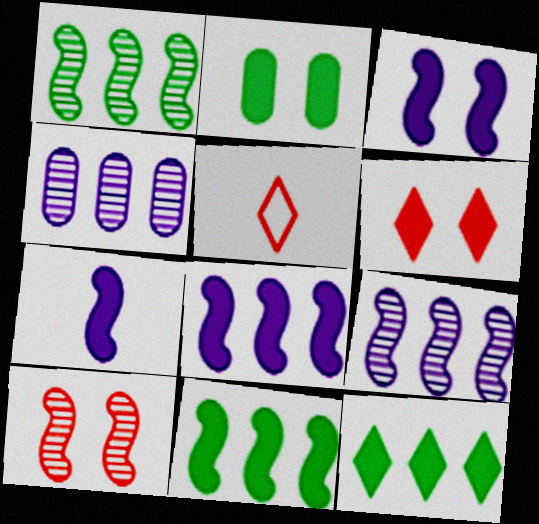[[2, 3, 6], 
[2, 5, 9], 
[3, 7, 8]]